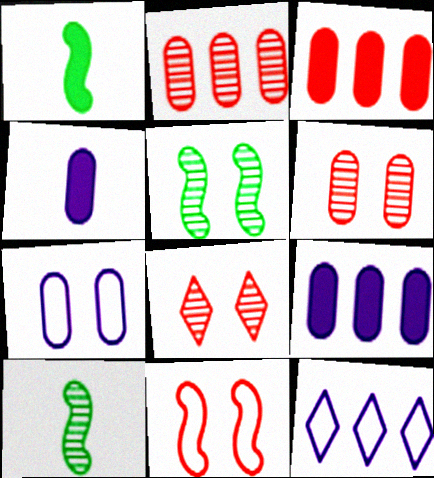[[1, 6, 12]]